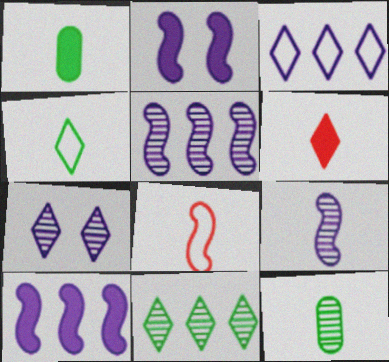[]